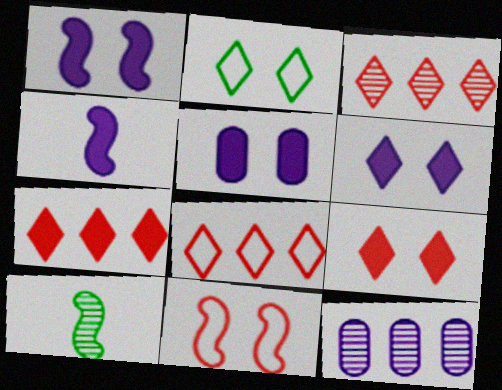[[1, 5, 6], 
[3, 7, 8], 
[5, 8, 10]]